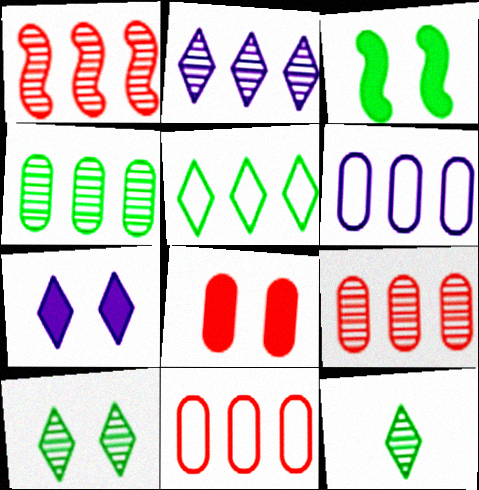[[1, 2, 4], 
[3, 7, 8]]